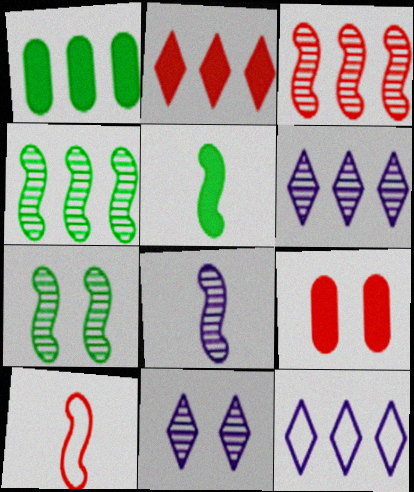[[1, 3, 12], 
[1, 10, 11], 
[3, 7, 8], 
[5, 8, 10]]